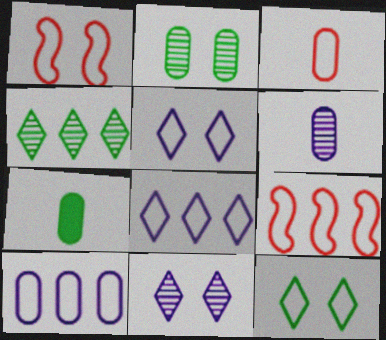[[3, 6, 7], 
[7, 9, 11]]